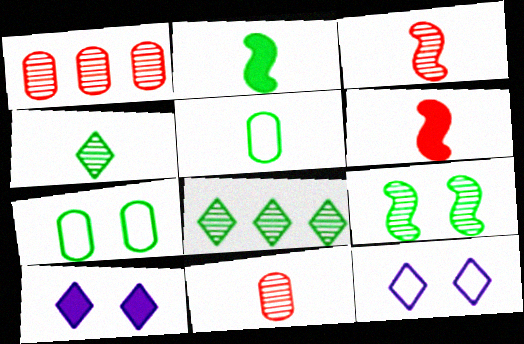[[1, 2, 12], 
[2, 4, 5], 
[2, 7, 8]]